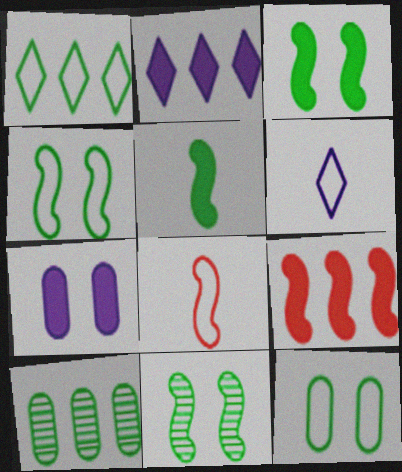[[3, 4, 11]]